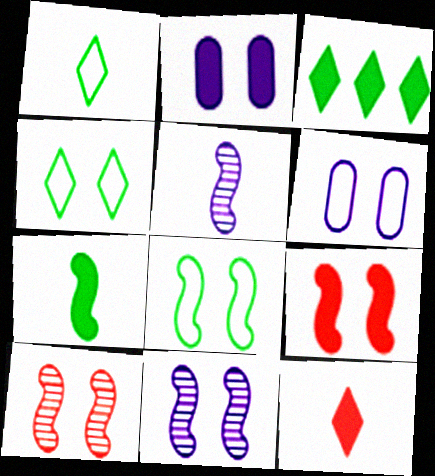[[2, 4, 10], 
[8, 9, 11]]